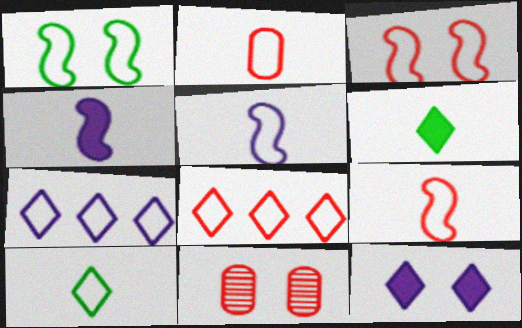[[1, 2, 7], 
[1, 11, 12], 
[2, 3, 8], 
[2, 5, 10]]